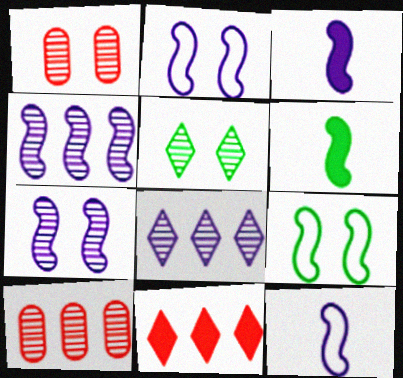[[1, 5, 7], 
[2, 3, 4]]